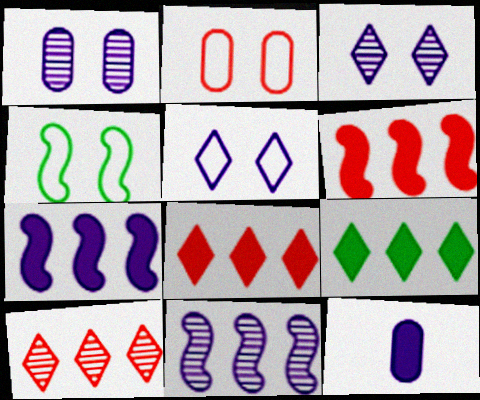[[2, 4, 5], 
[4, 10, 12], 
[5, 11, 12]]